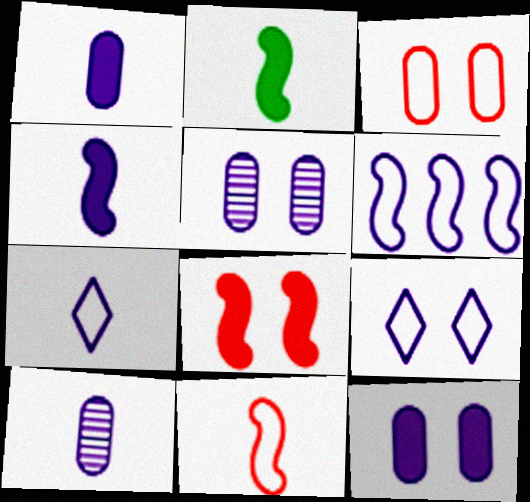[[4, 7, 10]]